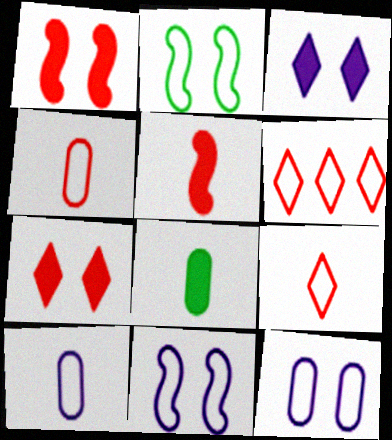[[2, 6, 10]]